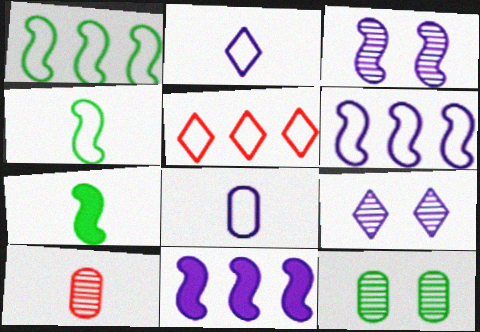[[2, 7, 10], 
[8, 9, 11]]